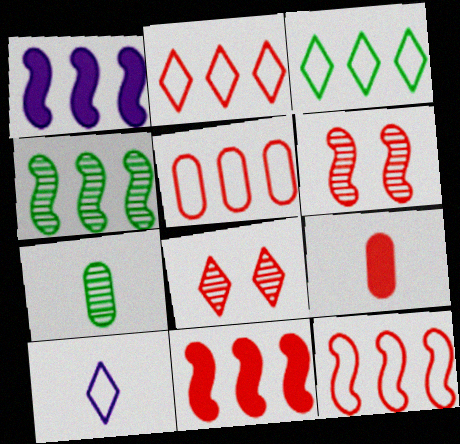[[1, 4, 12], 
[2, 5, 12], 
[2, 6, 9], 
[8, 9, 12]]